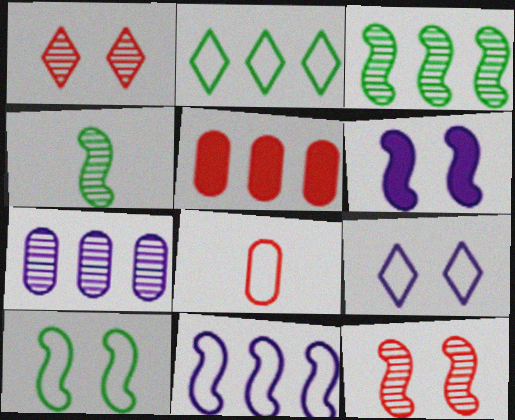[[1, 4, 7], 
[4, 5, 9], 
[6, 10, 12]]